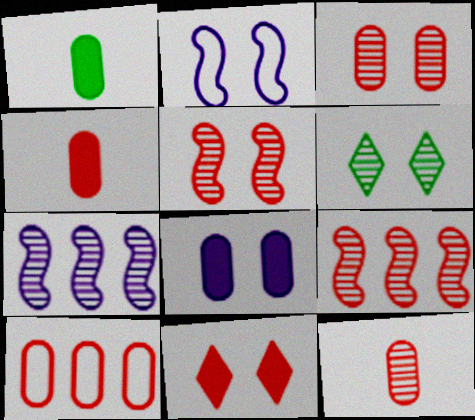[[3, 4, 10], 
[6, 7, 12]]